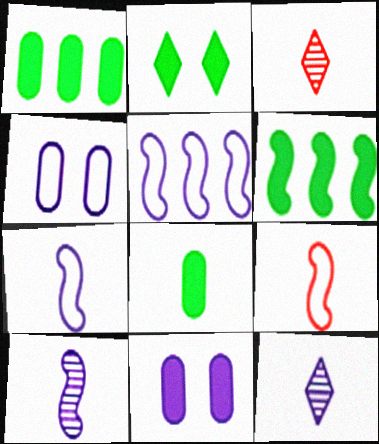[[2, 6, 8], 
[3, 4, 6], 
[3, 7, 8], 
[5, 11, 12], 
[8, 9, 12]]